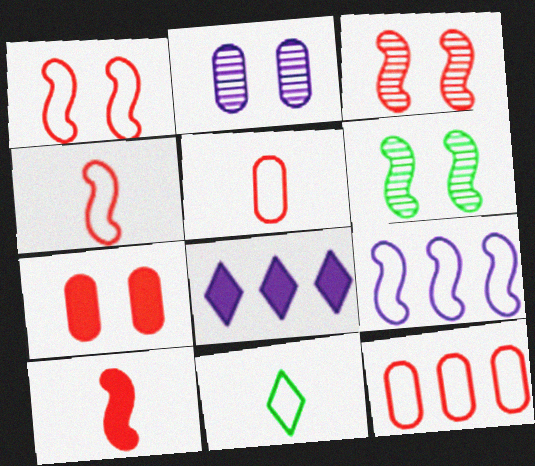[[5, 6, 8], 
[6, 9, 10]]